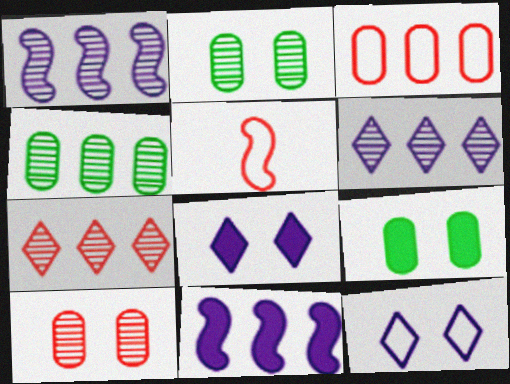[[1, 4, 7], 
[4, 5, 8], 
[5, 6, 9]]